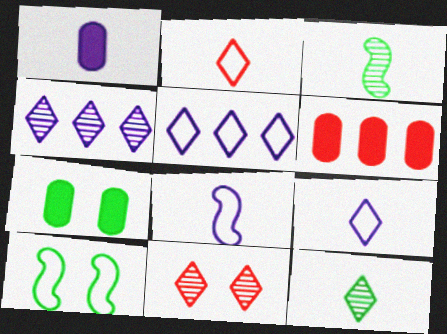[[1, 2, 3], 
[1, 6, 7], 
[4, 11, 12]]